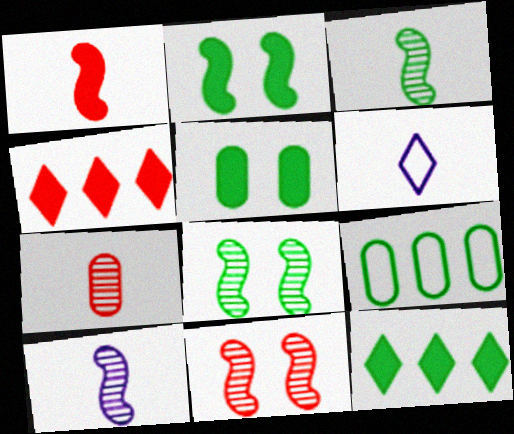[]